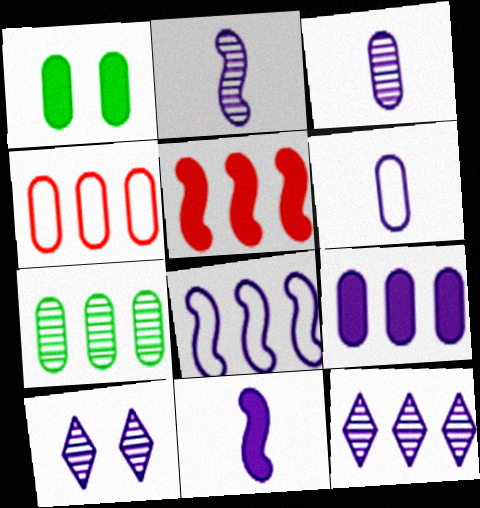[[1, 3, 4], 
[4, 7, 9], 
[8, 9, 12]]